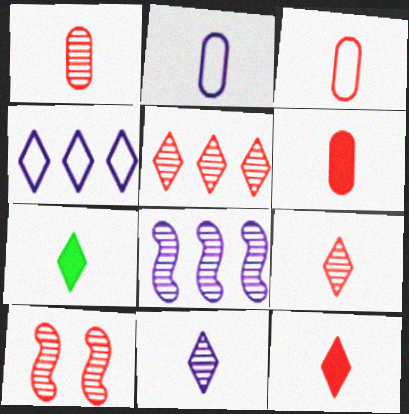[[1, 3, 6], 
[1, 5, 10]]